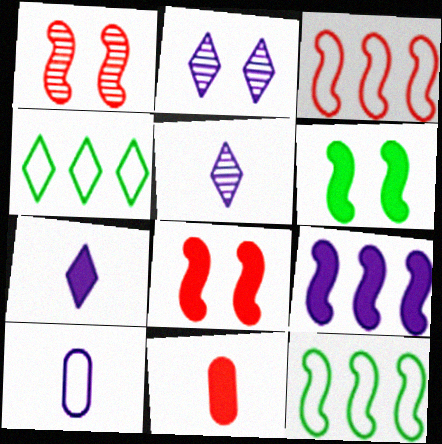[[2, 9, 10], 
[2, 11, 12]]